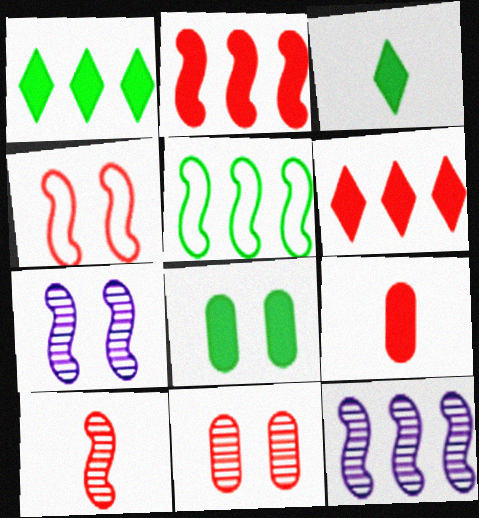[[2, 4, 10], 
[2, 5, 12]]